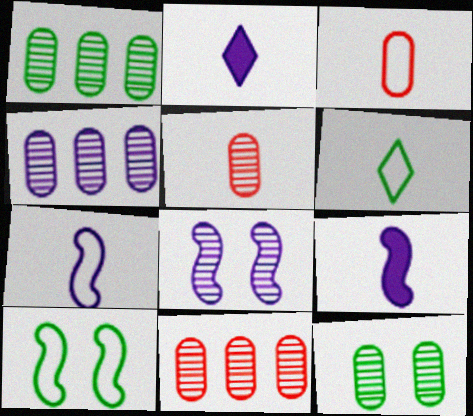[[1, 4, 11], 
[2, 10, 11], 
[3, 6, 7], 
[4, 5, 12], 
[5, 6, 9]]